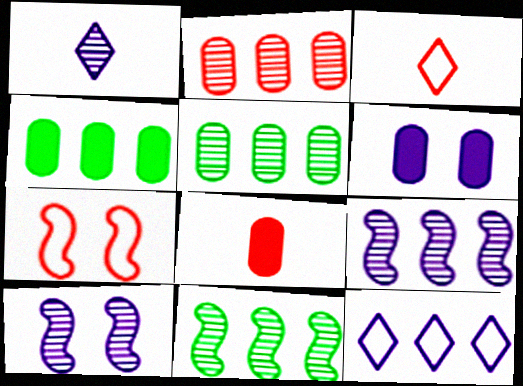[[1, 4, 7], 
[3, 4, 10], 
[3, 6, 11], 
[4, 6, 8]]